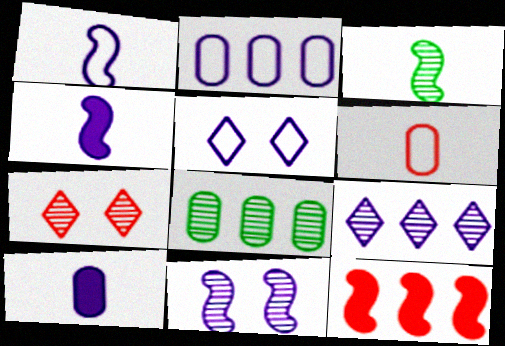[[1, 2, 5], 
[6, 7, 12]]